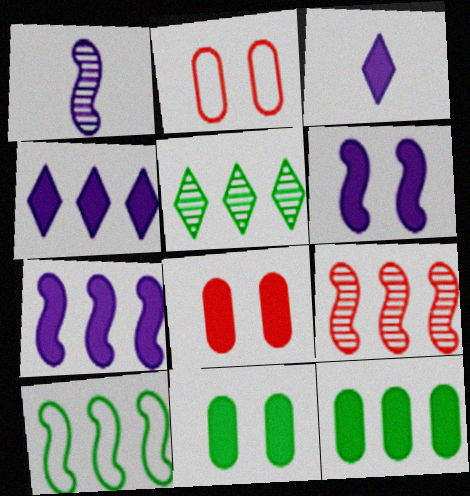[[5, 10, 12], 
[7, 9, 10]]